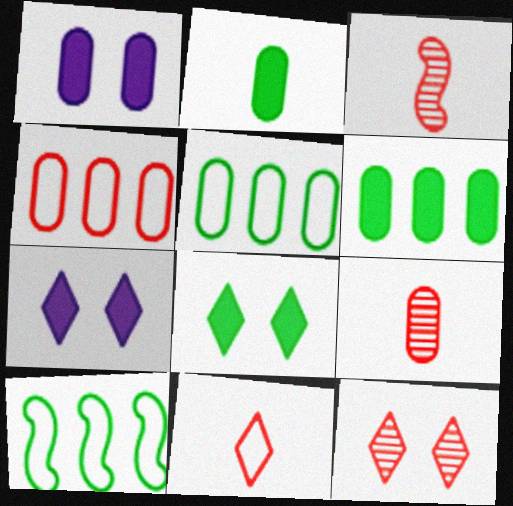[[1, 5, 9], 
[3, 5, 7], 
[7, 9, 10]]